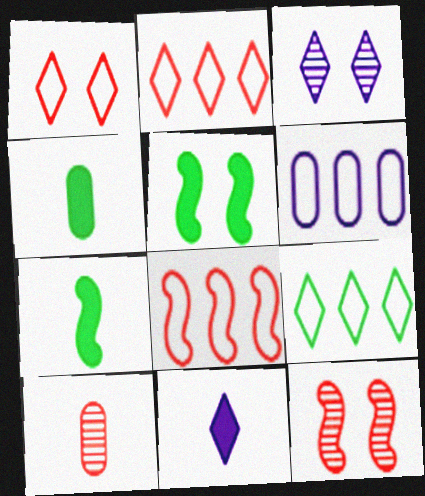[[3, 4, 8], 
[6, 8, 9]]